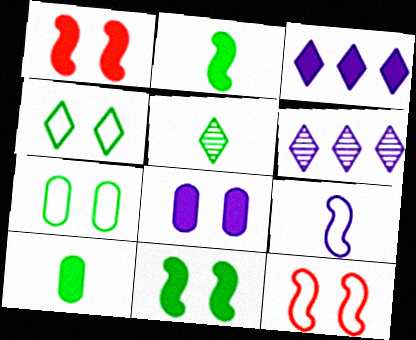[[1, 3, 10], 
[6, 8, 9], 
[6, 10, 12]]